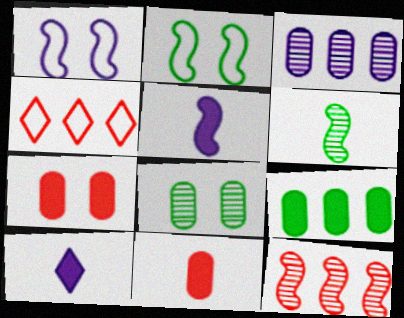[[1, 3, 10], 
[2, 5, 12], 
[4, 5, 8]]